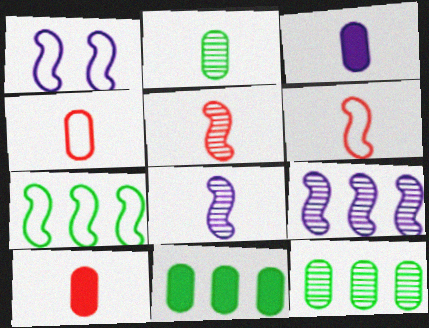[[1, 6, 7], 
[2, 3, 4]]